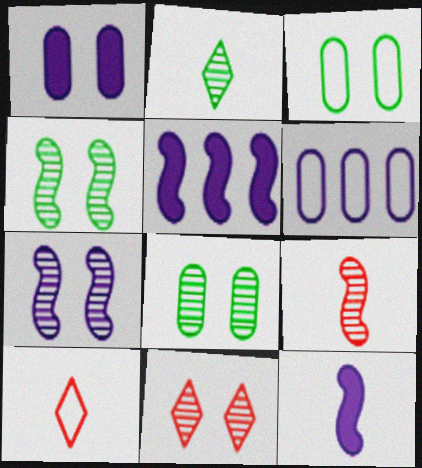[[5, 8, 10], 
[7, 8, 11]]